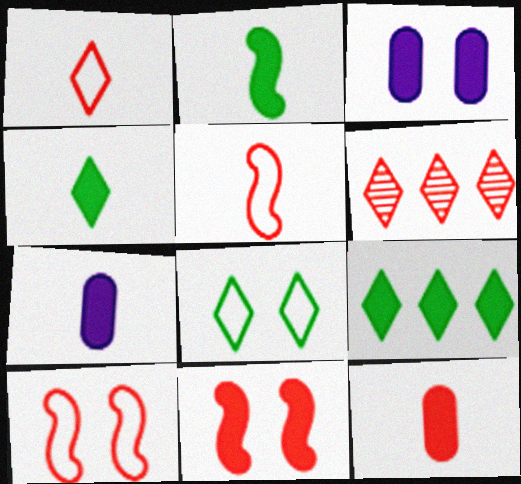[[6, 10, 12], 
[7, 9, 11]]